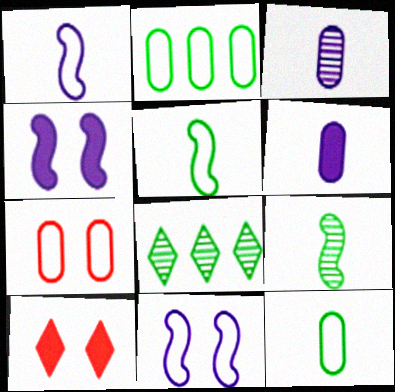[]